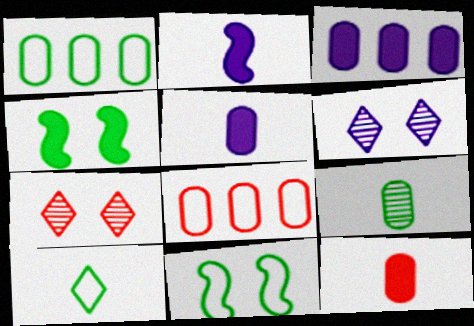[[1, 2, 7], 
[1, 10, 11]]